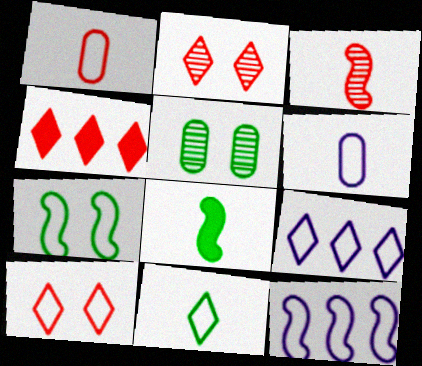[[1, 7, 9], 
[9, 10, 11]]